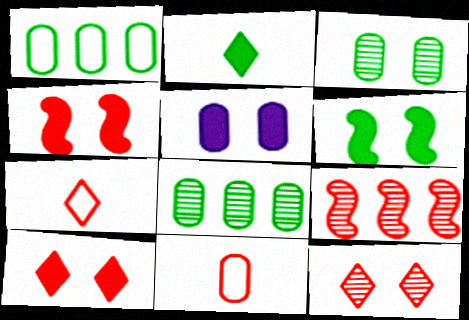[[5, 6, 10], 
[5, 8, 11], 
[9, 10, 11]]